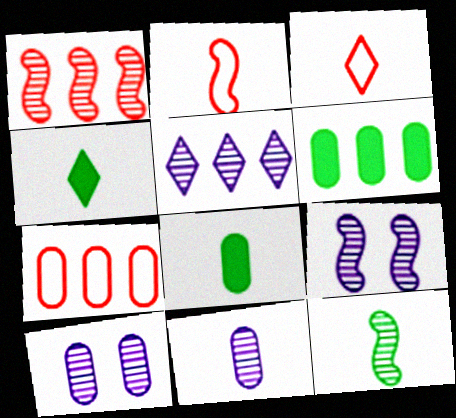[[1, 9, 12], 
[2, 4, 11], 
[3, 6, 9], 
[4, 7, 9], 
[5, 9, 11], 
[7, 8, 10]]